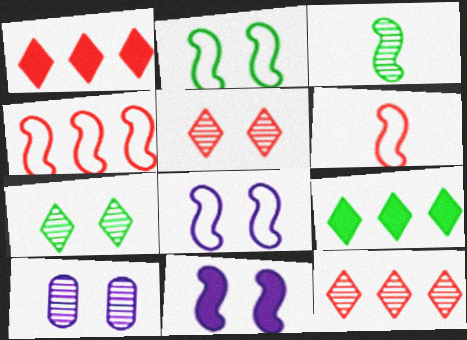[[3, 4, 11], 
[3, 10, 12], 
[6, 9, 10]]